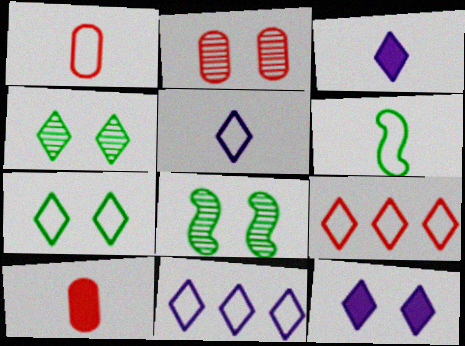[[1, 5, 6], 
[3, 4, 9], 
[5, 7, 9], 
[8, 10, 11]]